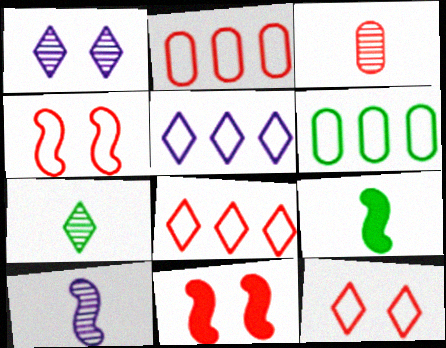[[1, 2, 9], 
[3, 7, 10], 
[3, 8, 11]]